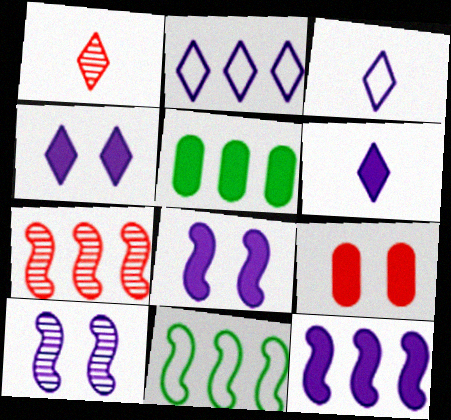[[2, 5, 7], 
[7, 11, 12]]